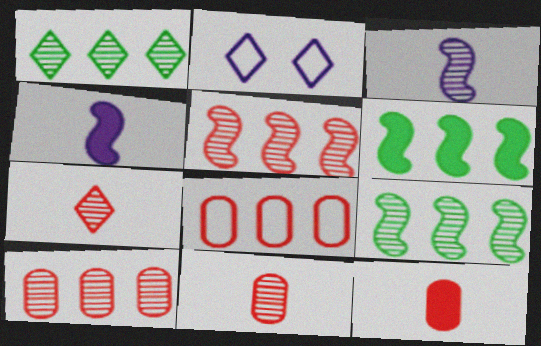[[2, 6, 11], 
[2, 9, 12]]